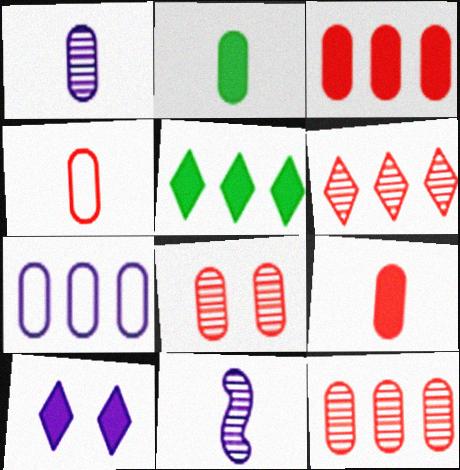[[1, 2, 4], 
[2, 7, 8], 
[3, 4, 8], 
[7, 10, 11]]